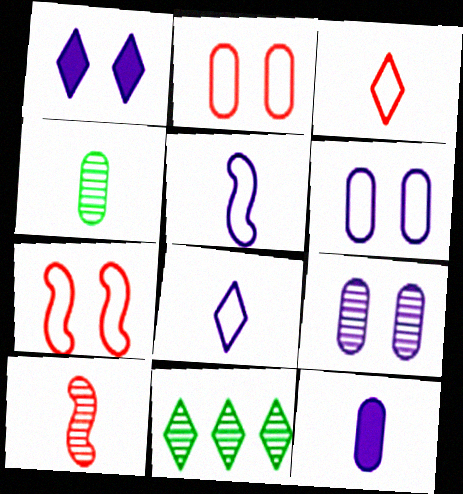[[1, 3, 11], 
[7, 11, 12], 
[9, 10, 11]]